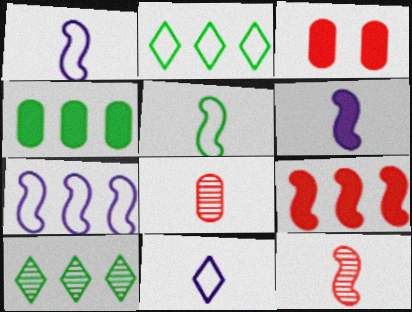[[1, 3, 10], 
[5, 6, 12]]